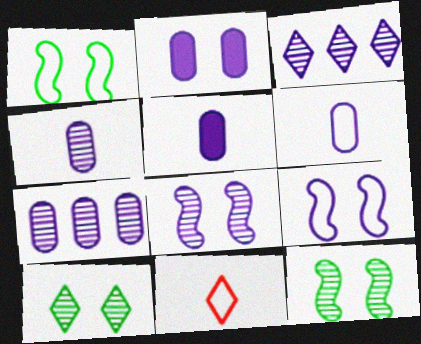[[2, 6, 7], 
[3, 4, 8], 
[3, 5, 9], 
[4, 5, 6]]